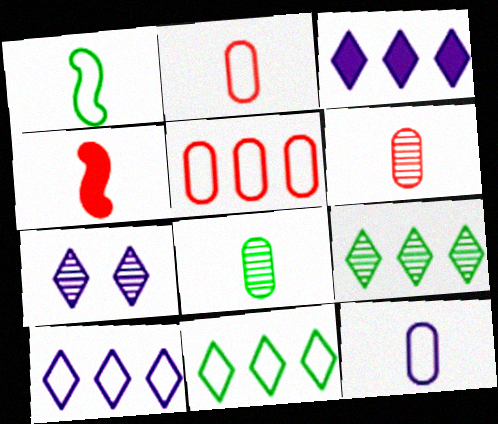[]